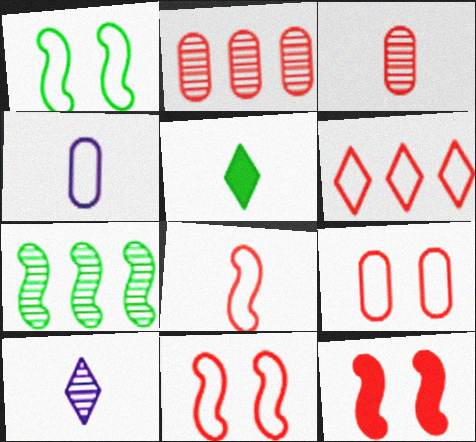[[1, 4, 6], 
[3, 6, 12], 
[6, 8, 9]]